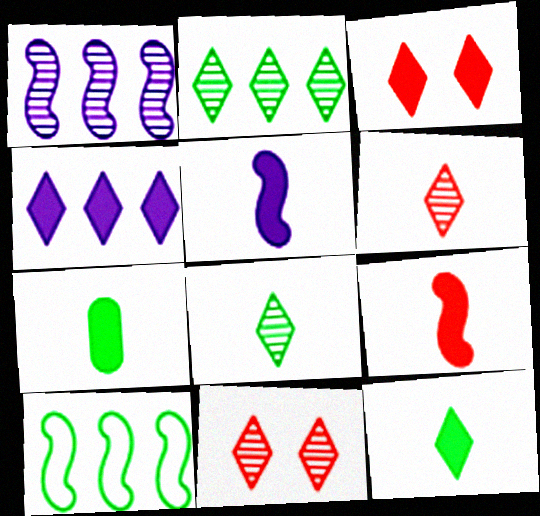[[3, 4, 12]]